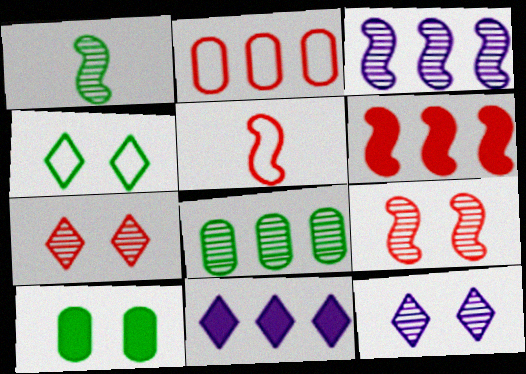[[1, 3, 9], 
[5, 6, 9]]